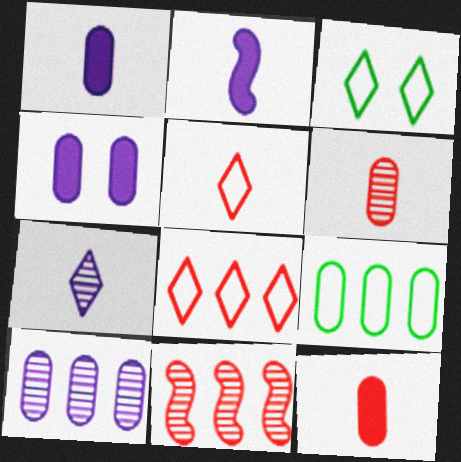[[1, 3, 11], 
[4, 6, 9]]